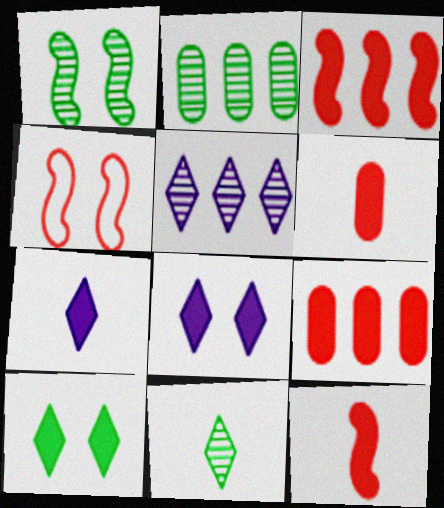[[1, 2, 11], 
[2, 4, 7]]